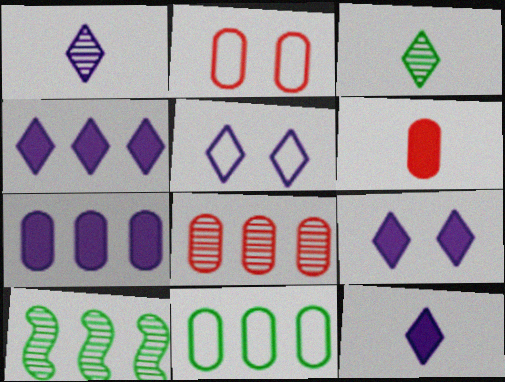[[1, 4, 5], 
[2, 6, 8], 
[2, 10, 12], 
[4, 9, 12], 
[5, 6, 10], 
[7, 8, 11]]